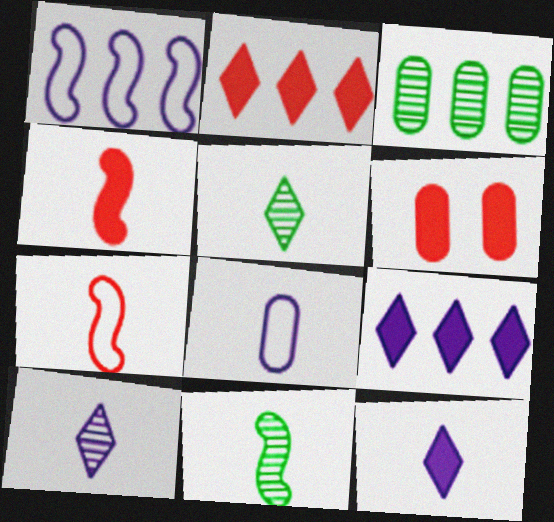[[1, 2, 3], 
[1, 5, 6], 
[2, 4, 6], 
[3, 6, 8], 
[4, 5, 8]]